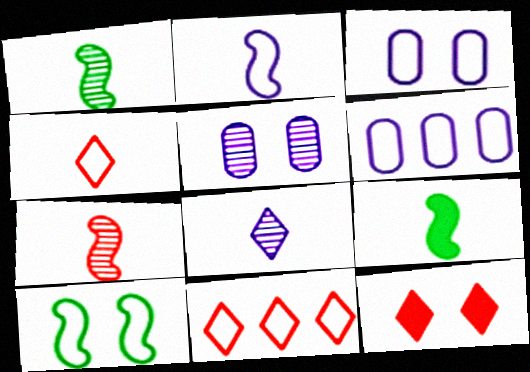[[1, 6, 12], 
[2, 7, 9], 
[4, 6, 10], 
[5, 9, 11], 
[5, 10, 12]]